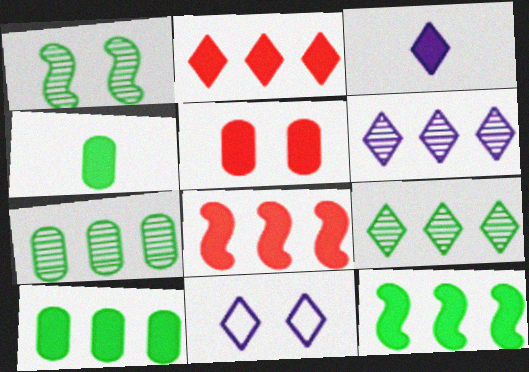[[1, 5, 11], 
[3, 5, 12], 
[3, 6, 11]]